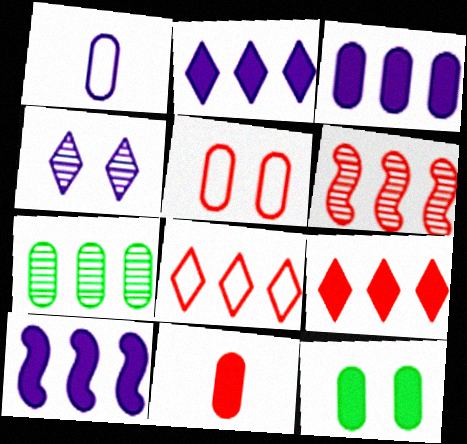[[1, 4, 10], 
[2, 3, 10], 
[3, 11, 12], 
[7, 8, 10]]